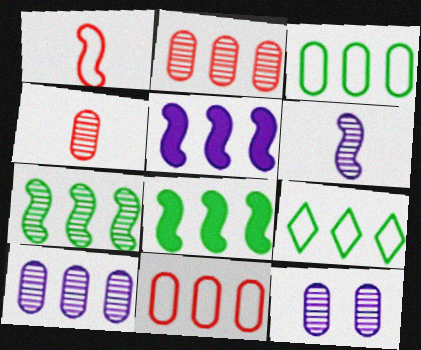[[2, 5, 9]]